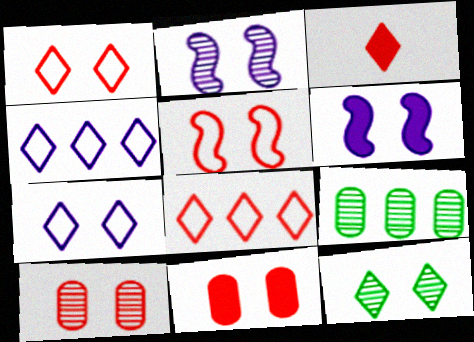[[2, 10, 12], 
[3, 4, 12]]